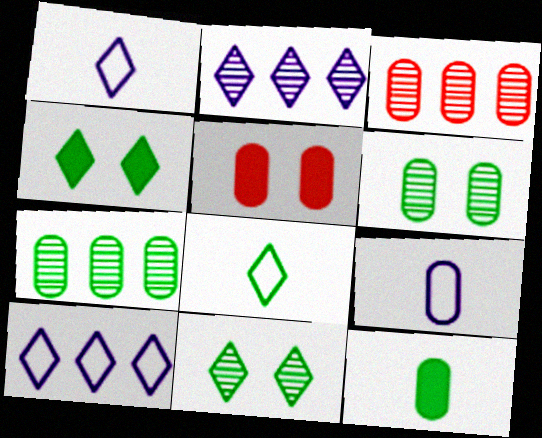[[5, 7, 9]]